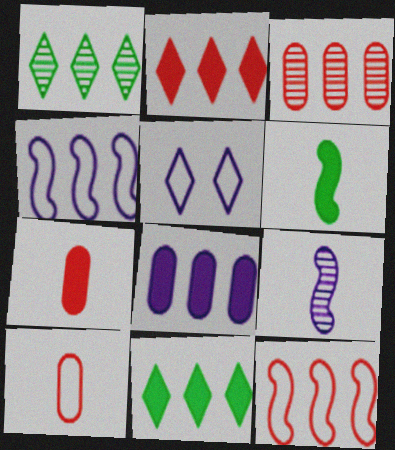[[1, 8, 12], 
[2, 3, 12], 
[3, 4, 11], 
[3, 5, 6], 
[5, 8, 9]]